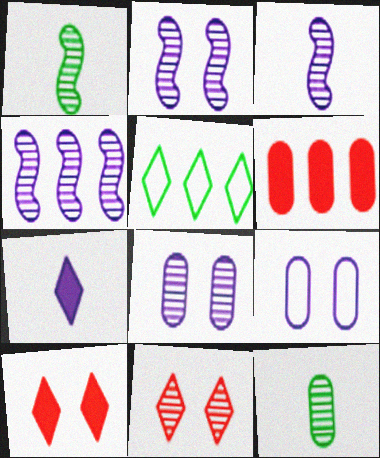[[2, 3, 4], 
[4, 5, 6], 
[4, 7, 9], 
[4, 11, 12], 
[5, 7, 11], 
[6, 9, 12]]